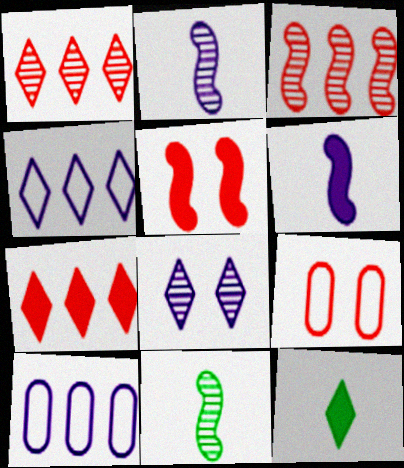[[6, 8, 10]]